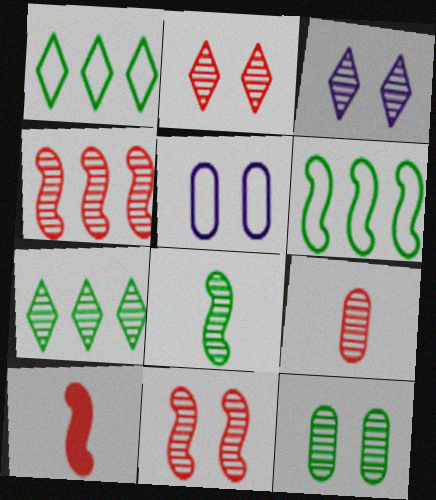[[2, 4, 9], 
[3, 11, 12], 
[5, 7, 10], 
[7, 8, 12]]